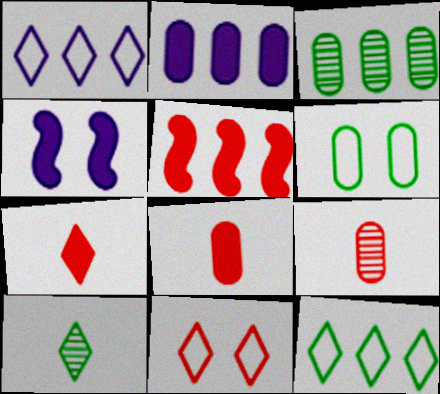[[1, 3, 5], 
[2, 6, 9], 
[4, 9, 12], 
[5, 9, 11]]